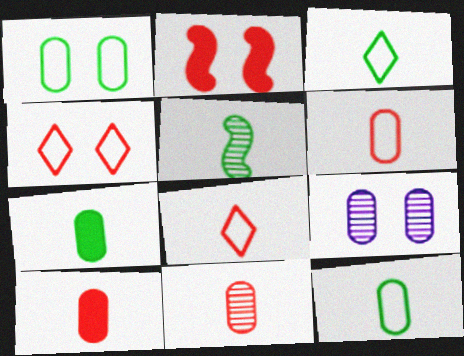[[3, 5, 7], 
[6, 10, 11]]